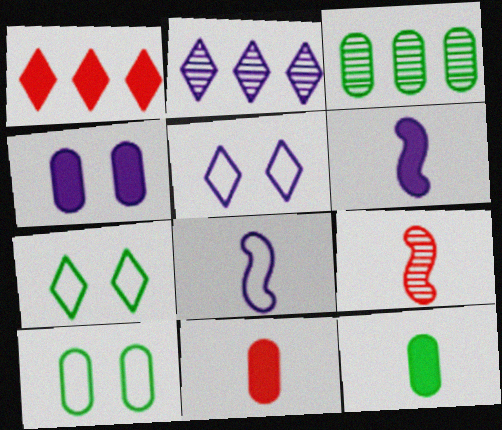[[2, 4, 8], 
[3, 10, 12]]